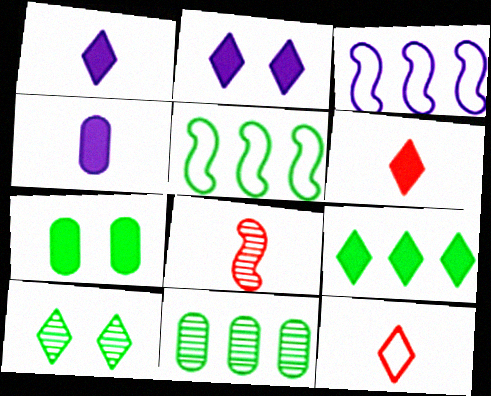[[2, 6, 9], 
[5, 9, 11]]